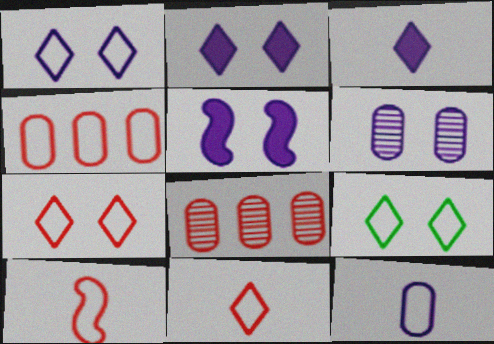[[1, 5, 6], 
[1, 7, 9], 
[4, 7, 10]]